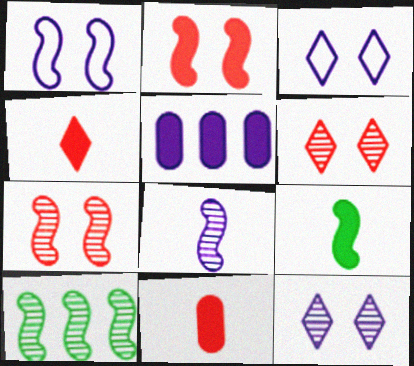[[3, 5, 8], 
[3, 10, 11], 
[7, 8, 10]]